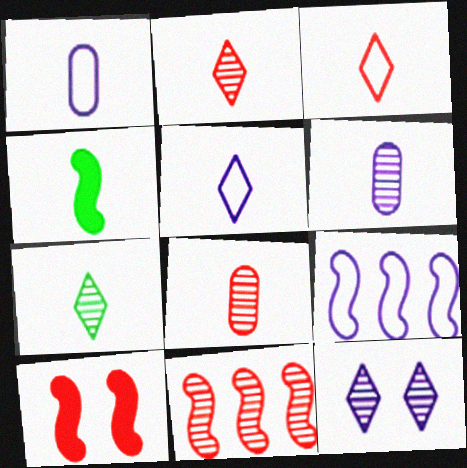[[1, 2, 4], 
[3, 4, 6], 
[4, 5, 8]]